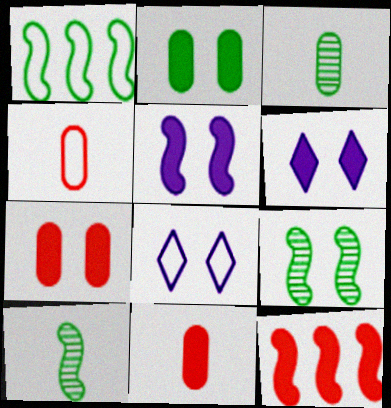[[1, 4, 8], 
[3, 8, 12], 
[7, 8, 9]]